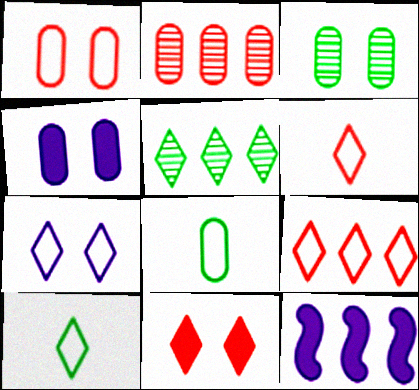[[1, 3, 4], 
[2, 4, 8], 
[3, 6, 12], 
[7, 9, 10]]